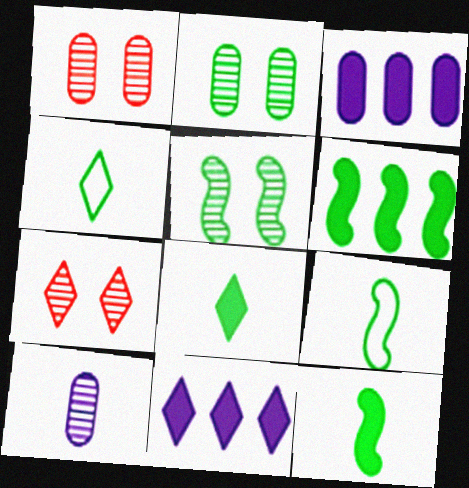[[1, 9, 11], 
[2, 4, 6], 
[3, 7, 9], 
[4, 7, 11], 
[5, 6, 9]]